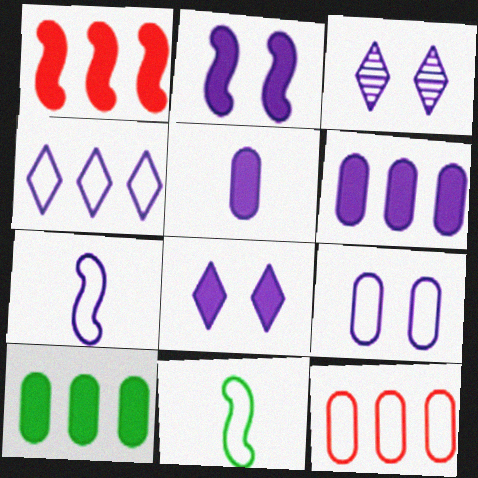[[2, 3, 9], 
[3, 6, 7], 
[4, 7, 9]]